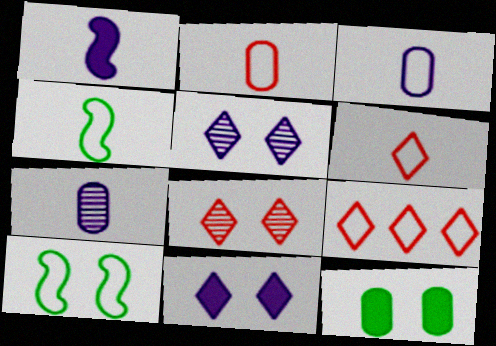[[3, 4, 6], 
[3, 9, 10]]